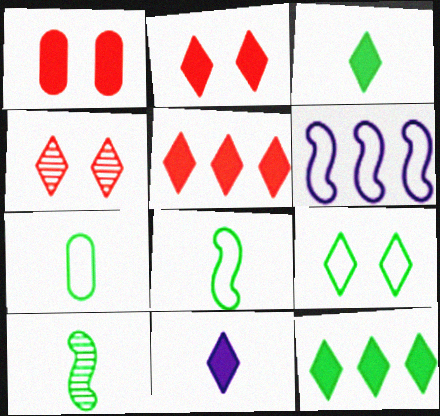[[2, 11, 12], 
[3, 7, 10]]